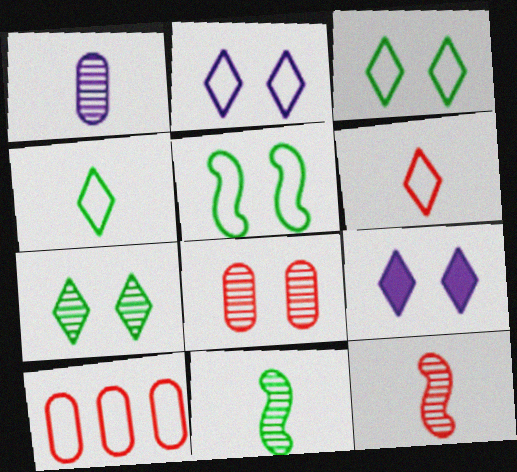[[5, 8, 9], 
[9, 10, 11]]